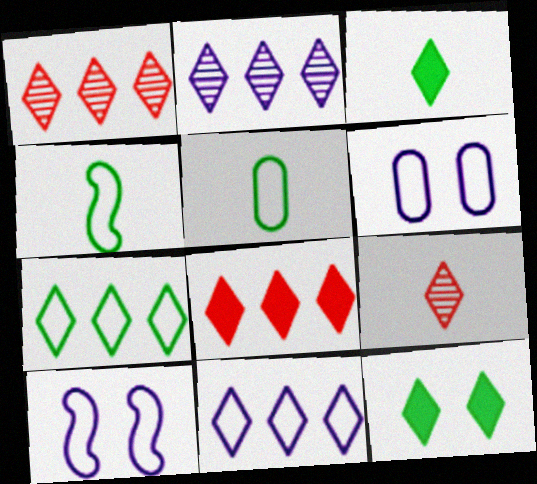[[2, 7, 8], 
[9, 11, 12]]